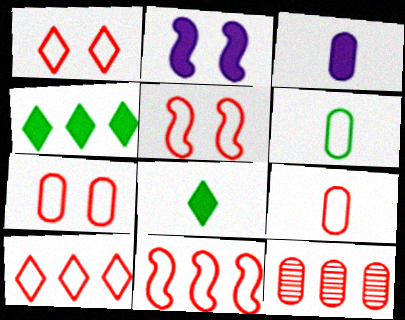[[1, 5, 7], 
[1, 9, 11], 
[5, 9, 10]]